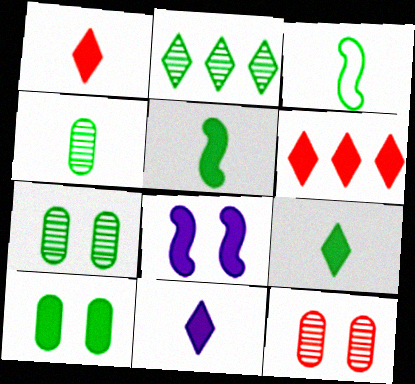[[1, 9, 11], 
[2, 3, 10], 
[3, 4, 9]]